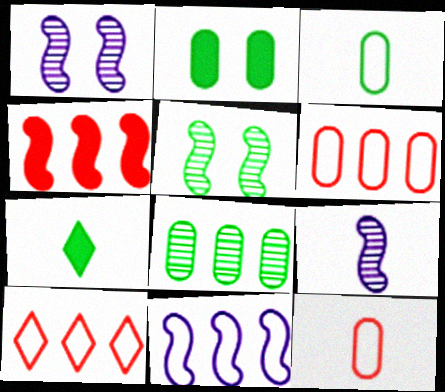[[1, 6, 7], 
[2, 3, 8], 
[2, 9, 10], 
[7, 9, 12]]